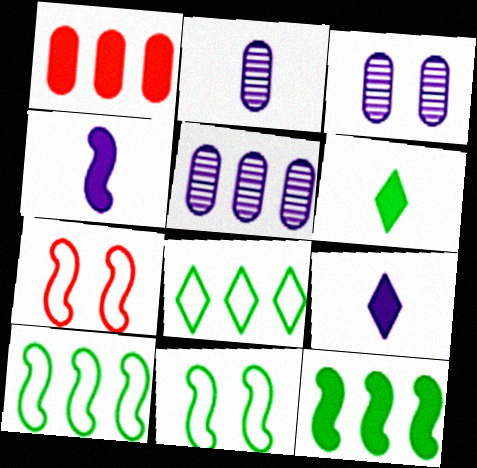[[2, 3, 5], 
[5, 6, 7]]